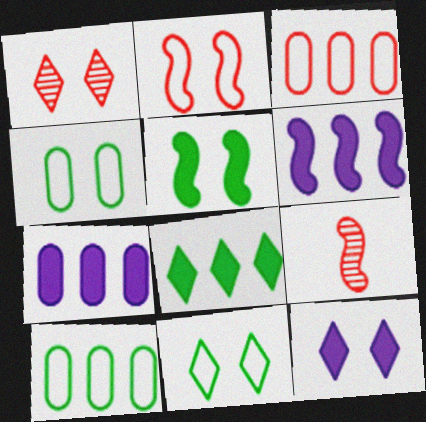[[1, 11, 12], 
[7, 9, 11], 
[9, 10, 12]]